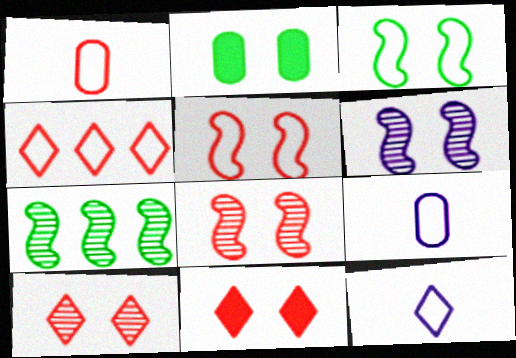[[1, 4, 5], 
[3, 4, 9], 
[7, 9, 11]]